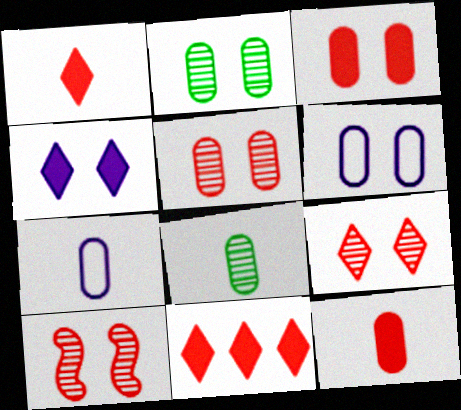[[2, 3, 6], 
[5, 9, 10], 
[7, 8, 12]]